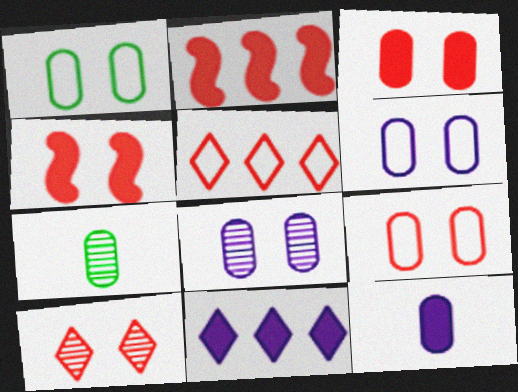[[1, 3, 8], 
[1, 6, 9], 
[4, 9, 10]]